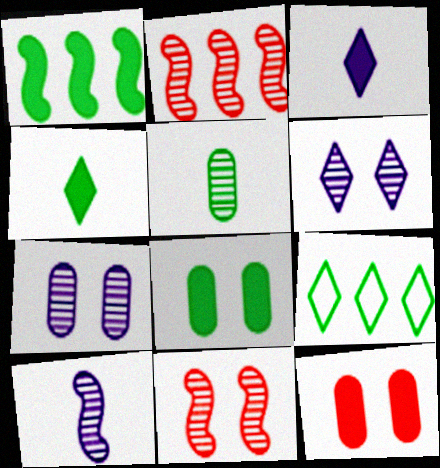[[1, 3, 12], 
[1, 4, 8], 
[2, 5, 6], 
[9, 10, 12]]